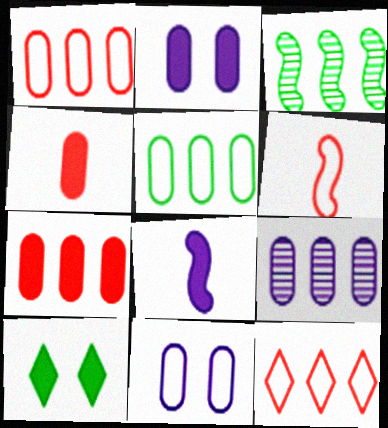[[5, 7, 9], 
[6, 9, 10], 
[7, 8, 10]]